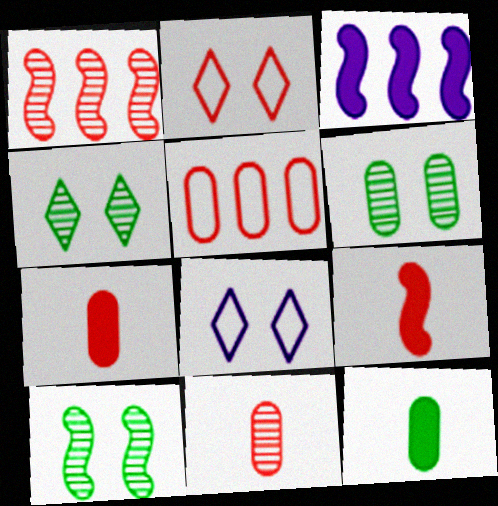[[1, 2, 7], 
[1, 8, 12], 
[4, 6, 10]]